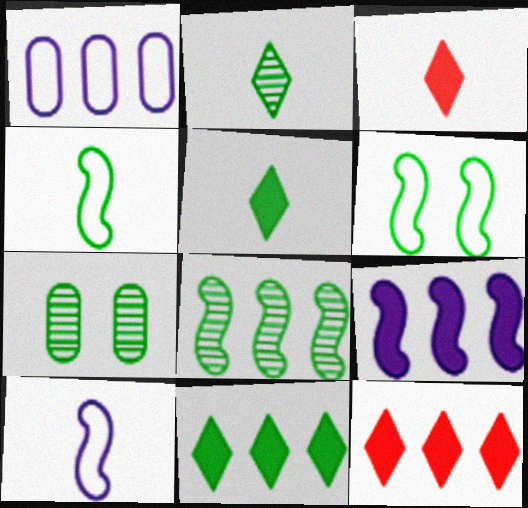[[1, 8, 12], 
[2, 7, 8], 
[4, 7, 11], 
[7, 10, 12]]